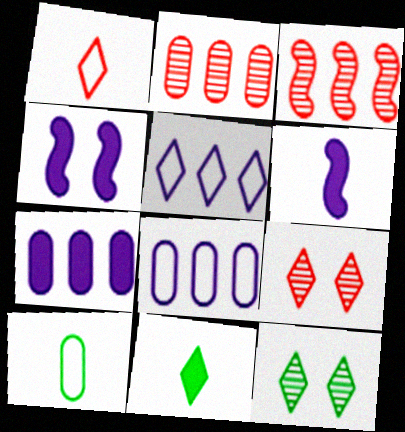[[5, 9, 11]]